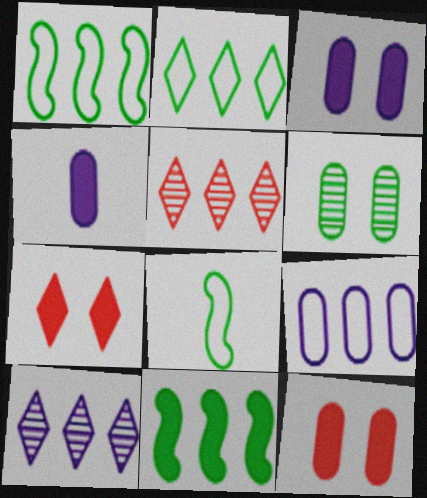[[3, 5, 8], 
[4, 7, 11], 
[5, 9, 11], 
[8, 10, 12]]